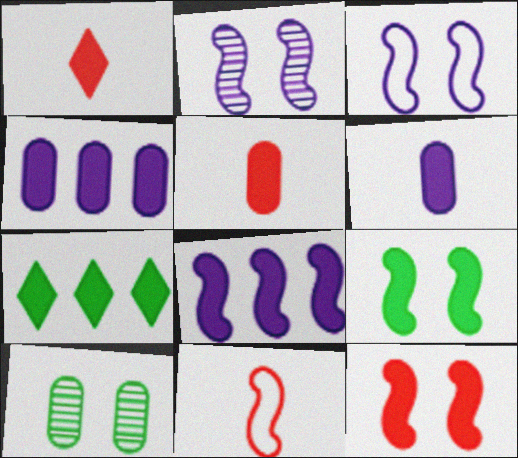[[1, 4, 9], 
[6, 7, 12]]